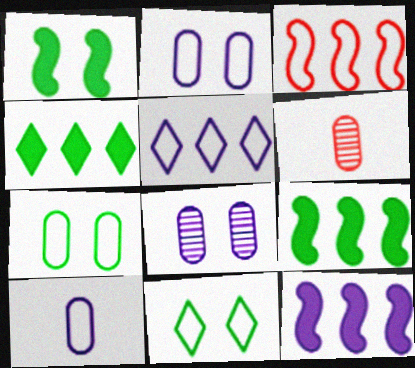[[1, 5, 6], 
[3, 10, 11], 
[6, 11, 12]]